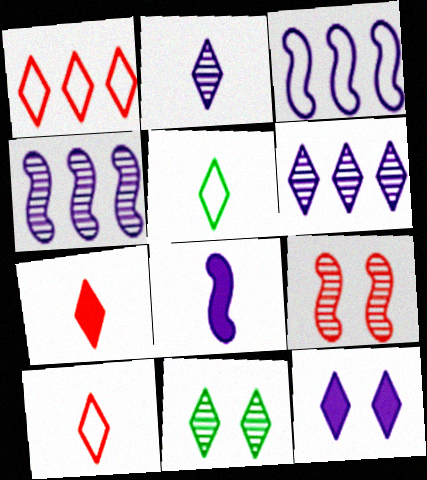[[2, 5, 7]]